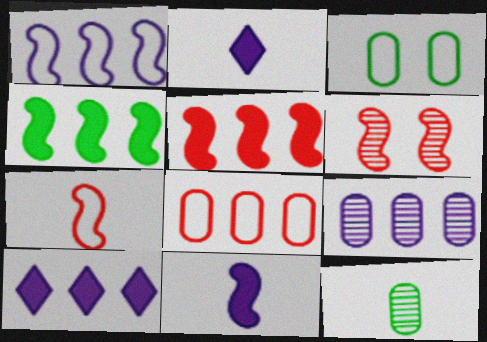[[1, 9, 10], 
[2, 7, 12], 
[5, 6, 7]]